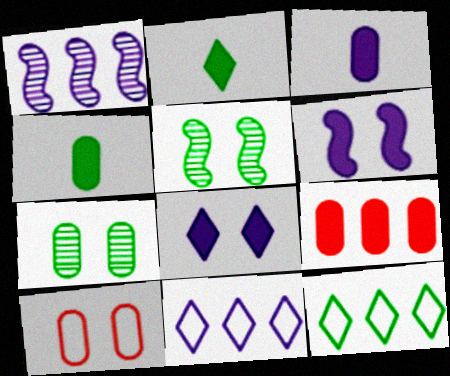[[1, 2, 10], 
[1, 9, 12], 
[2, 6, 9], 
[4, 5, 12], 
[5, 8, 10]]